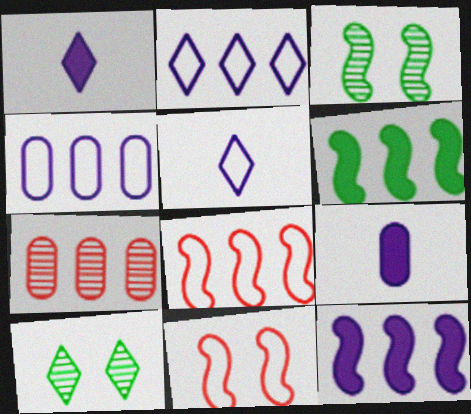[[2, 6, 7], 
[8, 9, 10]]